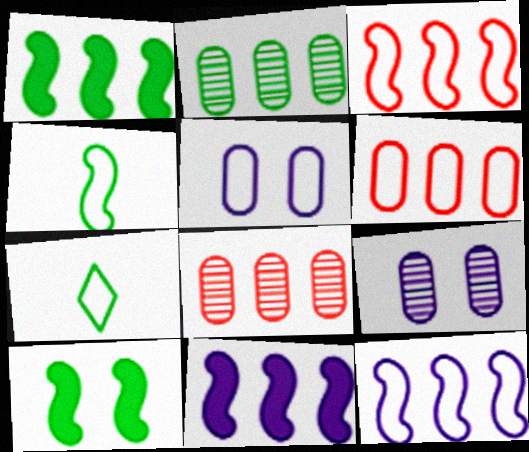[[2, 7, 10], 
[3, 5, 7]]